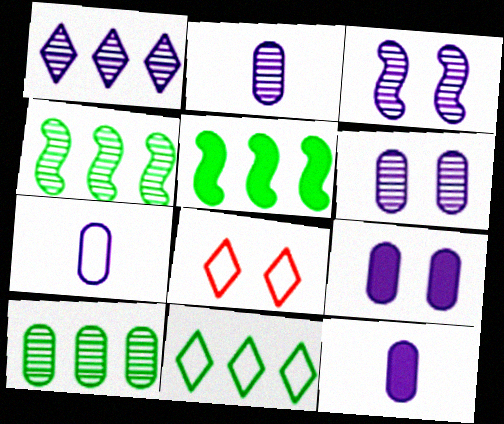[[1, 2, 3], 
[2, 5, 8], 
[2, 7, 12], 
[4, 8, 12], 
[5, 10, 11]]